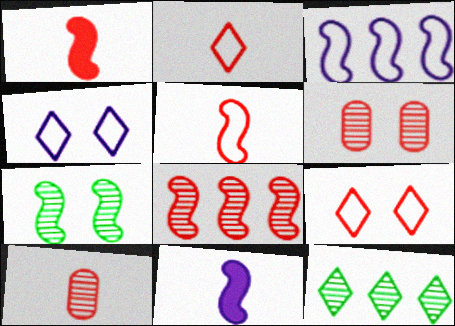[[1, 2, 10], 
[1, 3, 7]]